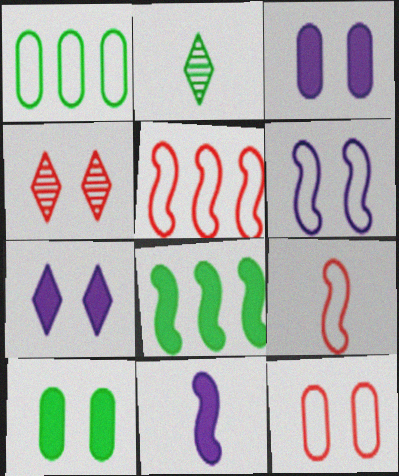[[1, 4, 11], 
[2, 3, 5], 
[4, 6, 10]]